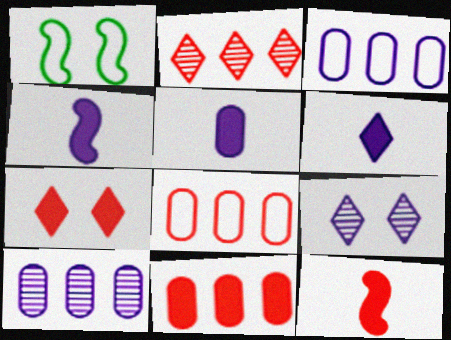[[1, 2, 5], 
[3, 4, 9], 
[4, 5, 6], 
[7, 11, 12]]